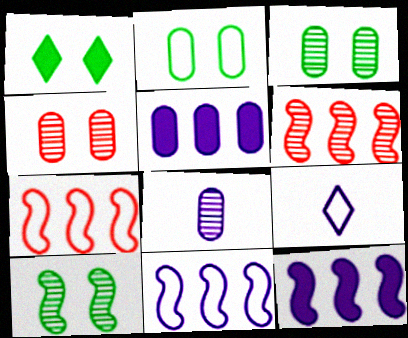[[1, 2, 10], 
[1, 7, 8], 
[2, 7, 9]]